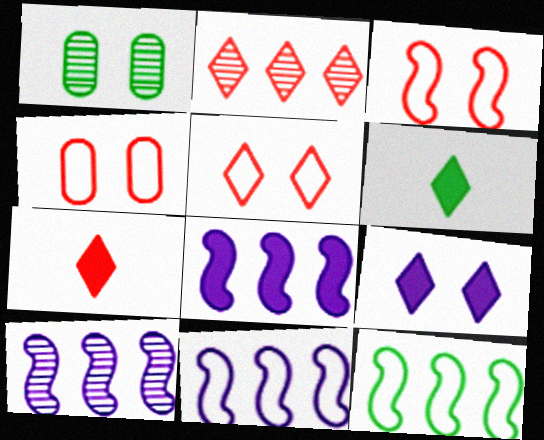[[1, 3, 9], 
[1, 6, 12], 
[1, 7, 11], 
[2, 5, 7], 
[3, 4, 5], 
[4, 6, 10], 
[8, 10, 11]]